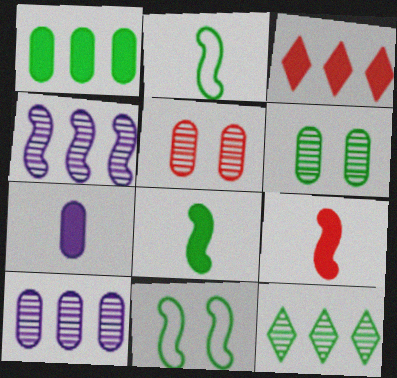[[4, 9, 11]]